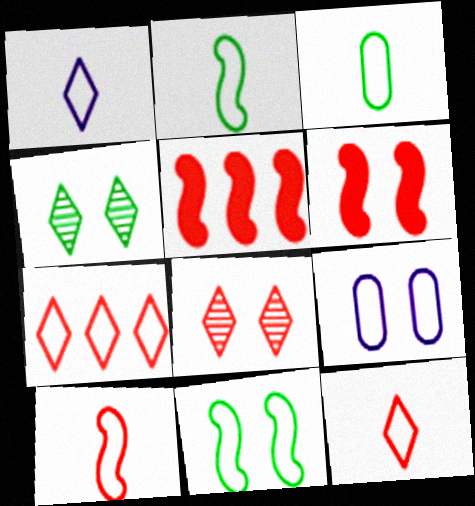[[1, 3, 10], 
[2, 7, 9], 
[4, 6, 9]]